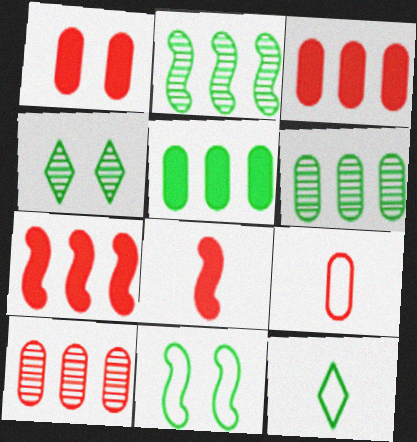[[1, 9, 10]]